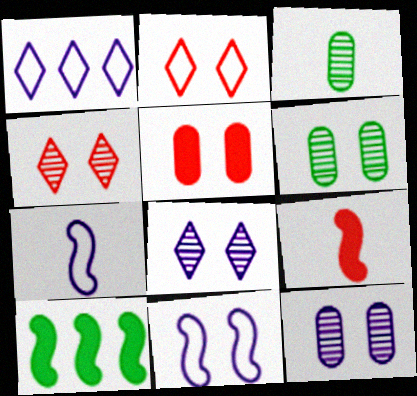[[1, 6, 9]]